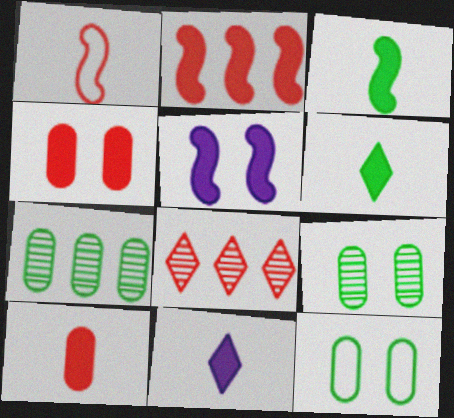[[1, 4, 8], 
[2, 3, 5], 
[3, 10, 11]]